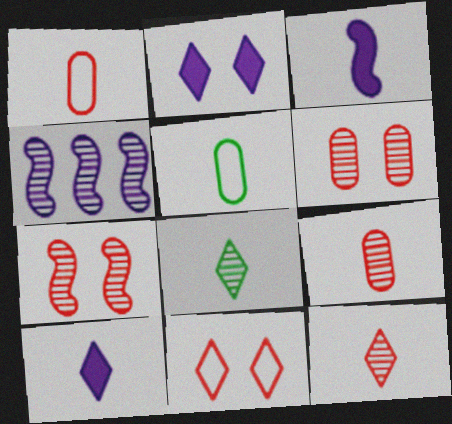[[1, 3, 8], 
[3, 5, 12], 
[4, 6, 8]]